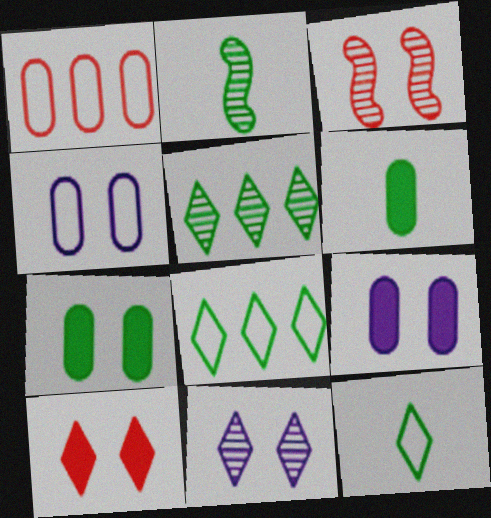[[2, 6, 12], 
[2, 7, 8]]